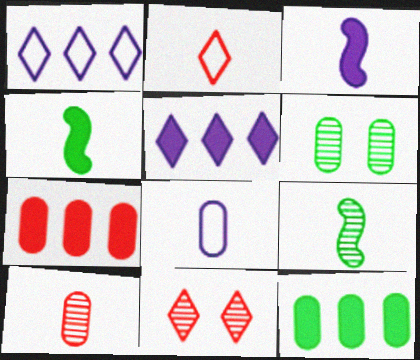[[6, 7, 8]]